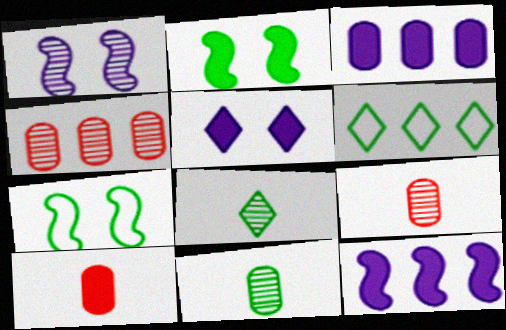[[1, 4, 8], 
[1, 6, 10], 
[2, 6, 11], 
[4, 6, 12]]